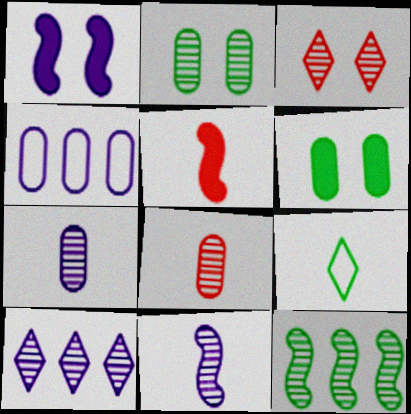[[3, 7, 12], 
[4, 6, 8], 
[5, 7, 9], 
[6, 9, 12]]